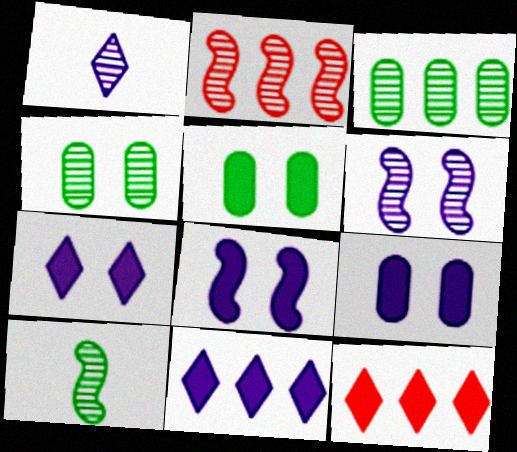[[1, 2, 4], 
[2, 6, 10], 
[7, 8, 9]]